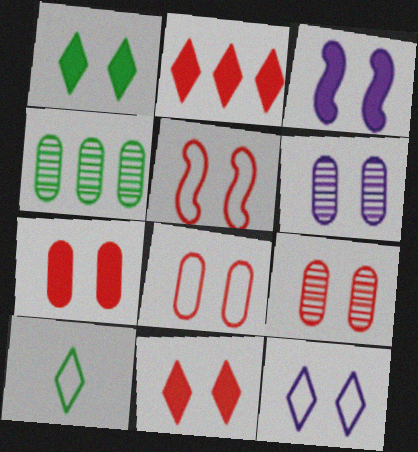[[1, 3, 7], 
[1, 5, 6], 
[3, 6, 12], 
[5, 9, 11], 
[7, 8, 9]]